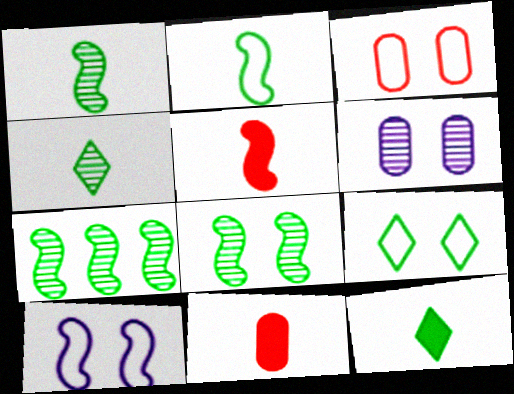[[1, 7, 8], 
[3, 9, 10], 
[5, 7, 10]]